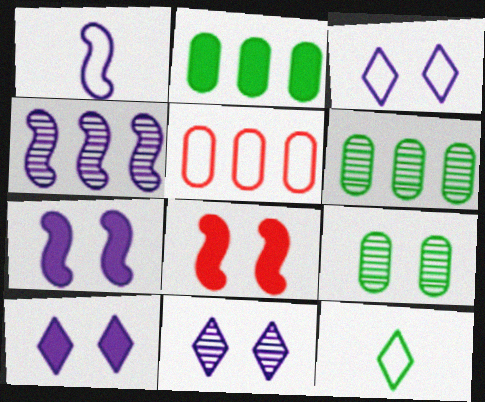[[1, 4, 7], 
[3, 8, 9], 
[3, 10, 11]]